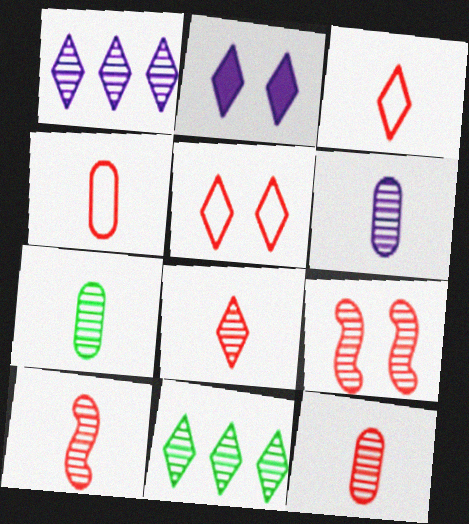[[1, 7, 9], 
[2, 3, 11], 
[6, 7, 12], 
[6, 9, 11], 
[8, 10, 12]]